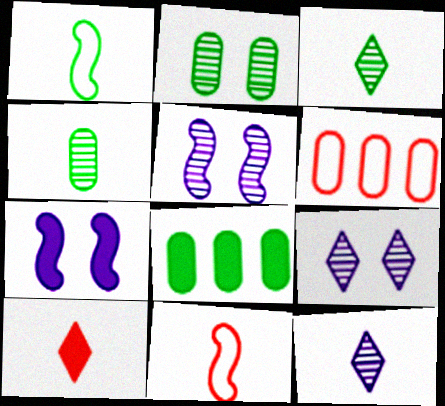[[3, 6, 7], 
[7, 8, 10], 
[8, 9, 11]]